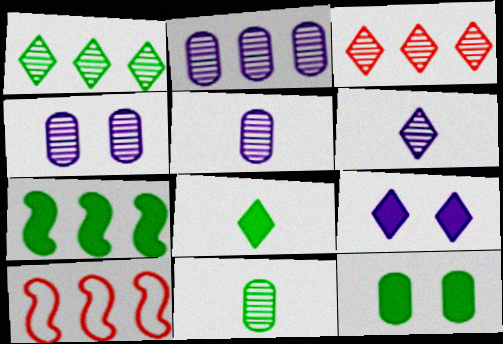[[2, 4, 5], 
[4, 8, 10], 
[6, 10, 12], 
[7, 8, 12], 
[9, 10, 11]]